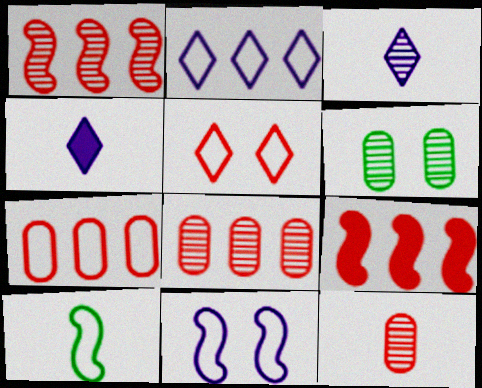[[1, 3, 6], 
[4, 10, 12], 
[5, 9, 12]]